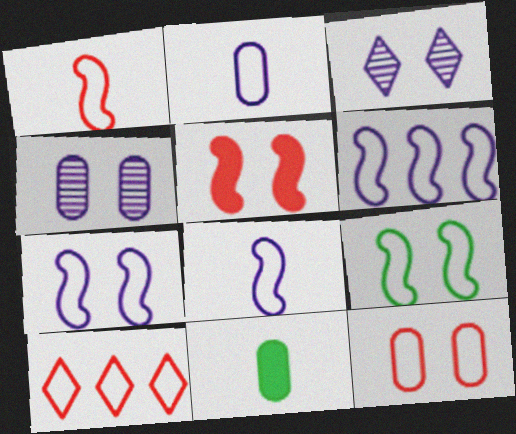[[1, 6, 9], 
[1, 10, 12], 
[2, 9, 10], 
[6, 7, 8]]